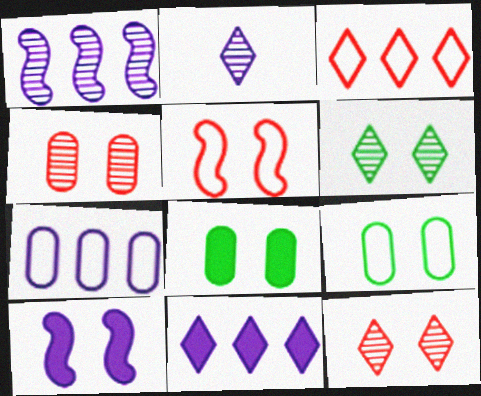[[1, 7, 11], 
[2, 7, 10], 
[9, 10, 12]]